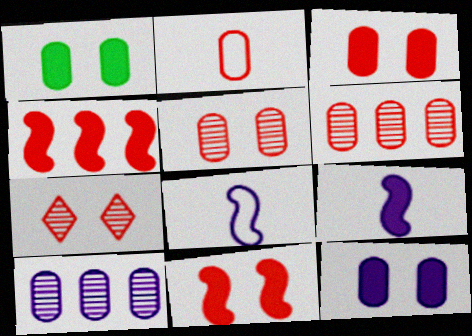[[1, 2, 10], 
[1, 3, 12], 
[2, 3, 6], 
[2, 4, 7]]